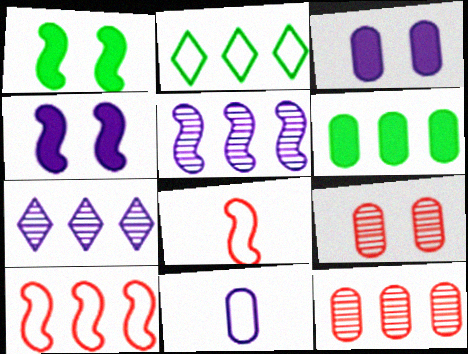[[1, 5, 8], 
[4, 7, 11], 
[6, 7, 10], 
[6, 9, 11]]